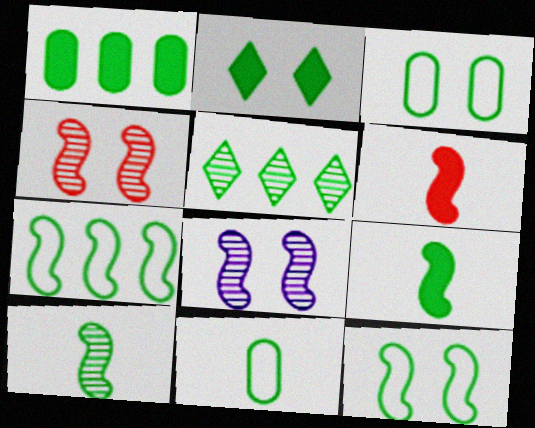[[1, 2, 9], 
[1, 5, 7], 
[3, 5, 9], 
[6, 7, 8]]